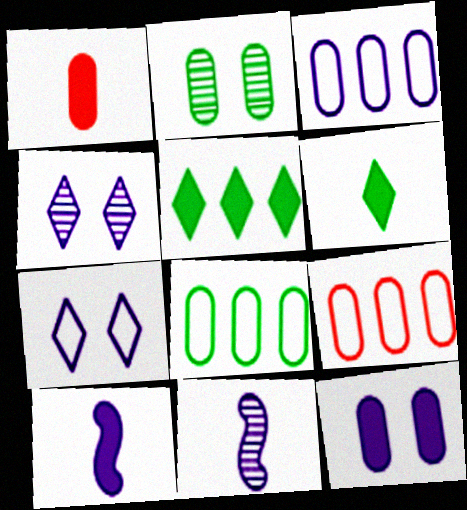[[1, 2, 3], 
[1, 6, 10], 
[3, 4, 10], 
[3, 8, 9]]